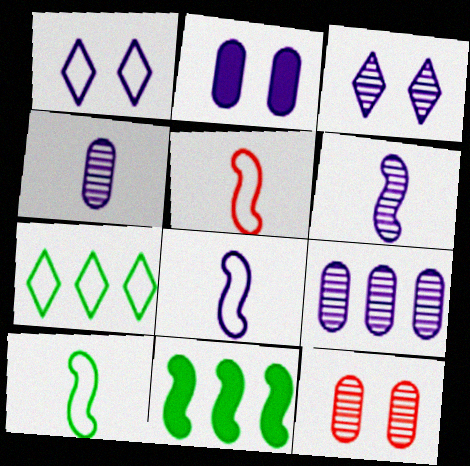[[3, 6, 9], 
[5, 8, 10]]